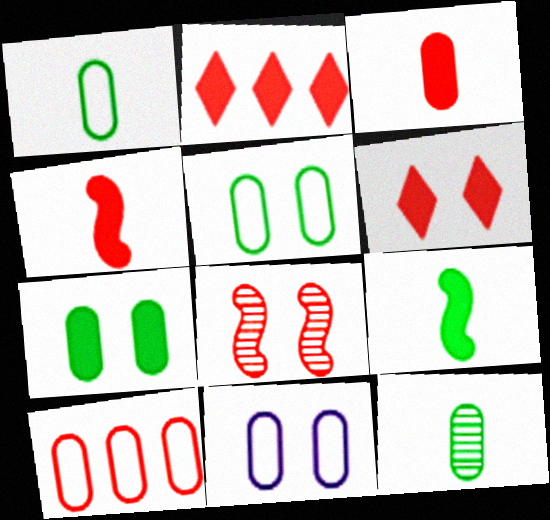[[1, 10, 11]]